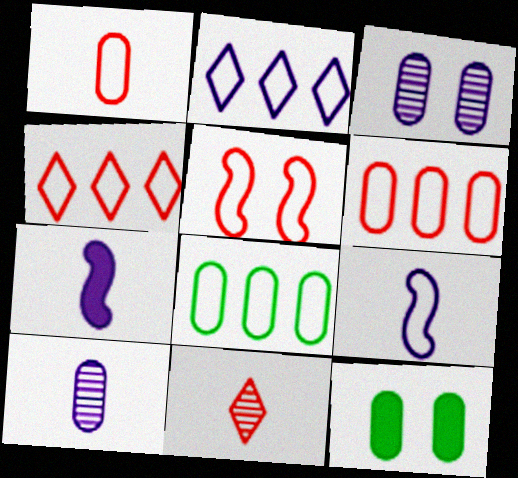[[1, 4, 5], 
[2, 3, 7], 
[6, 10, 12]]